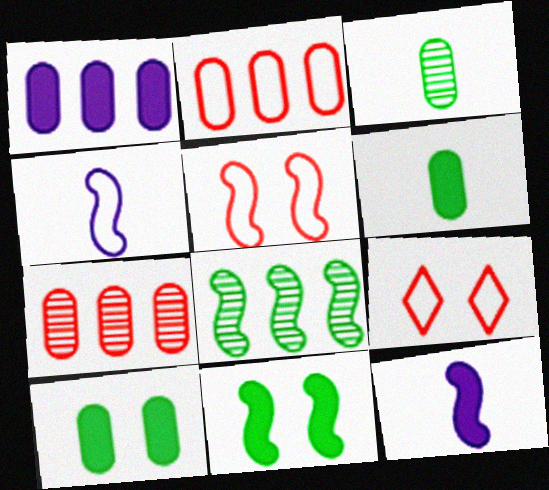[[5, 8, 12]]